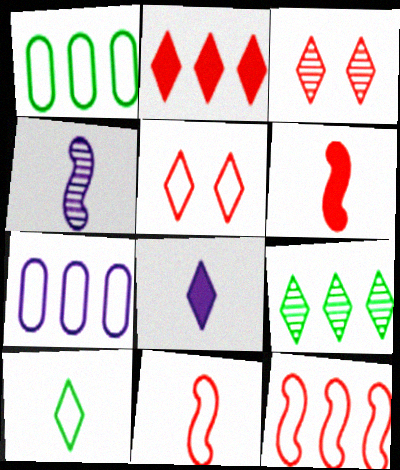[[5, 8, 9]]